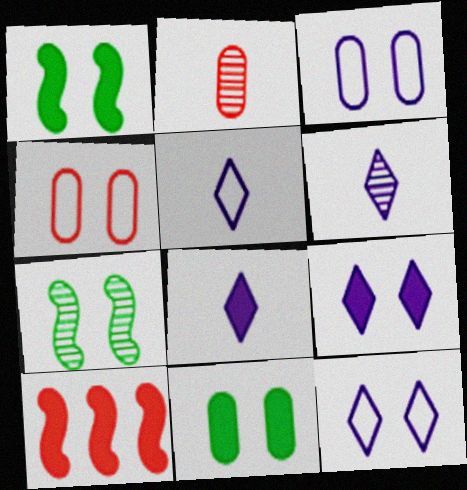[[4, 7, 9], 
[5, 6, 8], 
[8, 10, 11]]